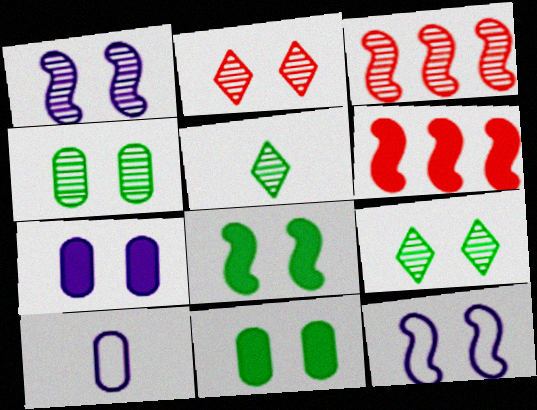[[1, 2, 4], 
[2, 11, 12], 
[6, 9, 10]]